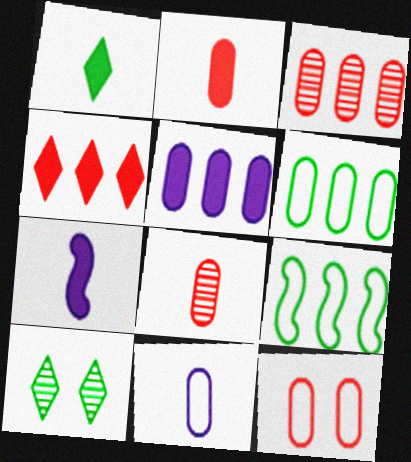[[1, 2, 7], 
[2, 3, 12], 
[3, 5, 6], 
[6, 11, 12]]